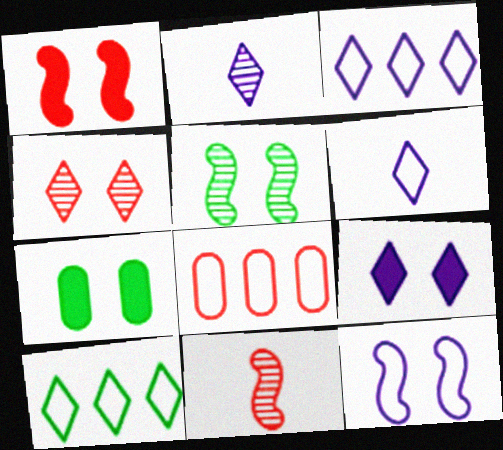[[1, 5, 12], 
[1, 7, 9], 
[2, 3, 9], 
[3, 7, 11], 
[4, 7, 12]]